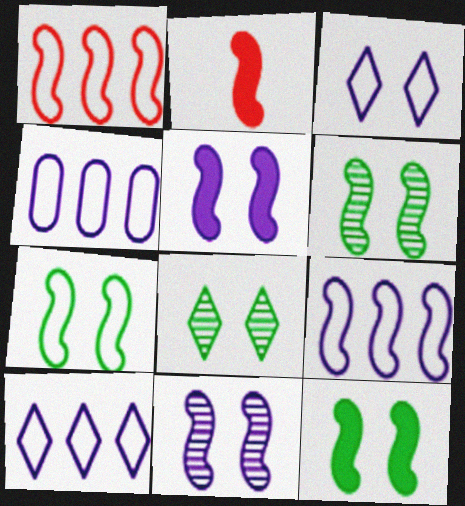[[2, 4, 8], 
[2, 6, 9], 
[4, 9, 10], 
[6, 7, 12]]